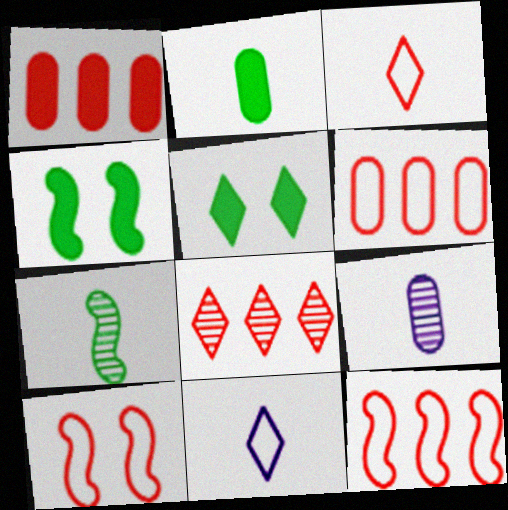[[1, 8, 12], 
[3, 6, 10], 
[5, 8, 11], 
[5, 9, 12]]